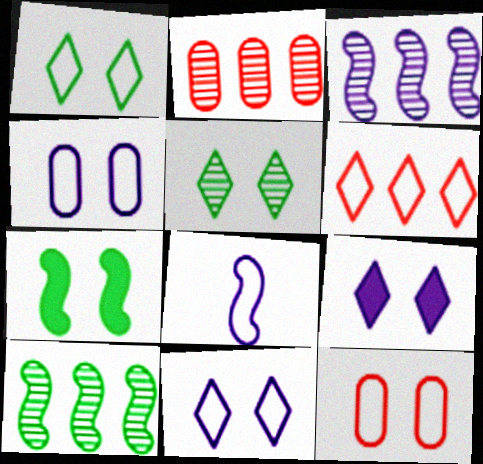[]